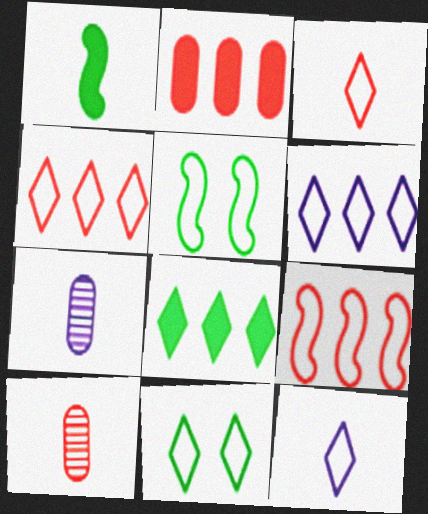[[1, 3, 7], 
[1, 10, 12], 
[3, 6, 11], 
[4, 11, 12]]